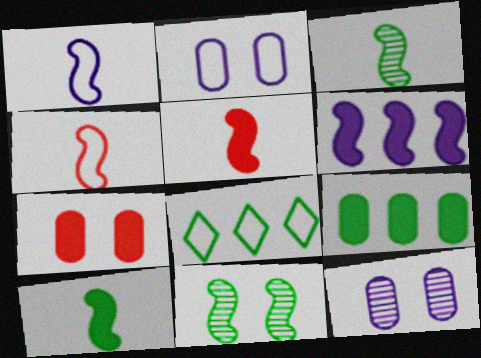[[1, 3, 5], 
[2, 4, 8], 
[4, 6, 11], 
[5, 8, 12]]